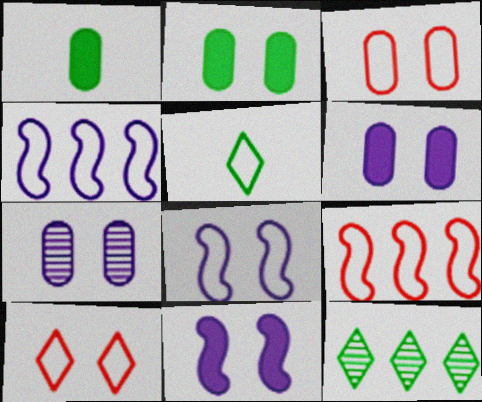[[2, 3, 7], 
[3, 4, 5]]